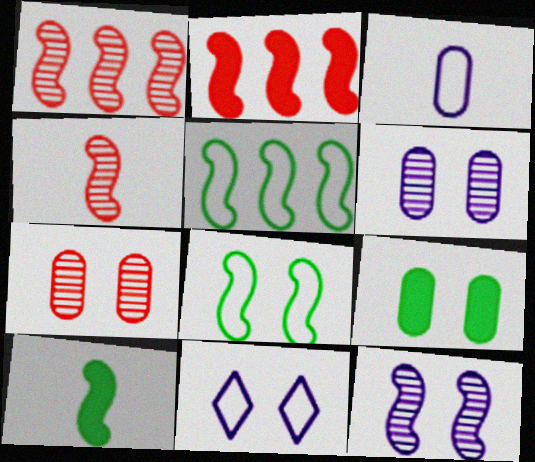[]